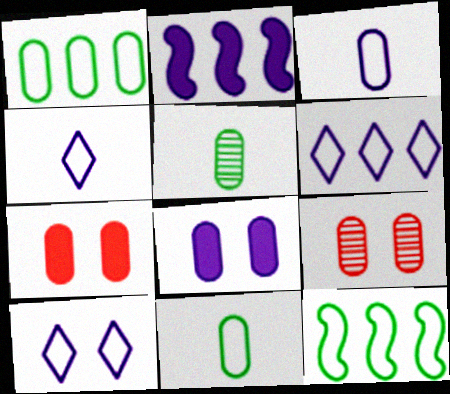[[4, 6, 10]]